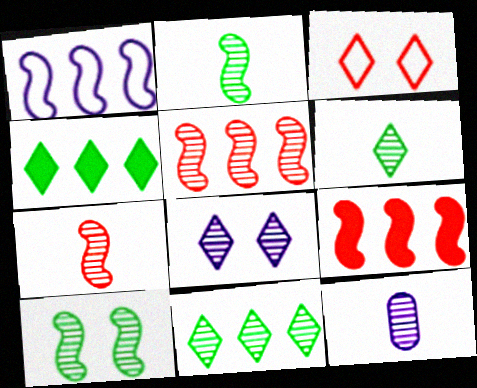[[6, 7, 12]]